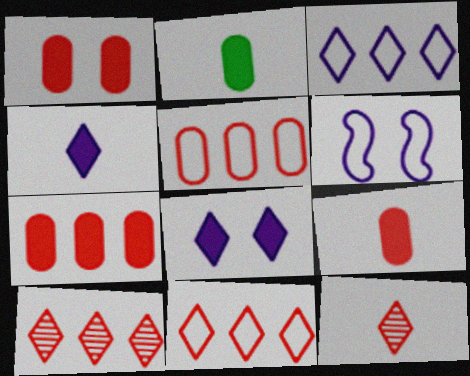[[1, 7, 9], 
[2, 6, 10]]